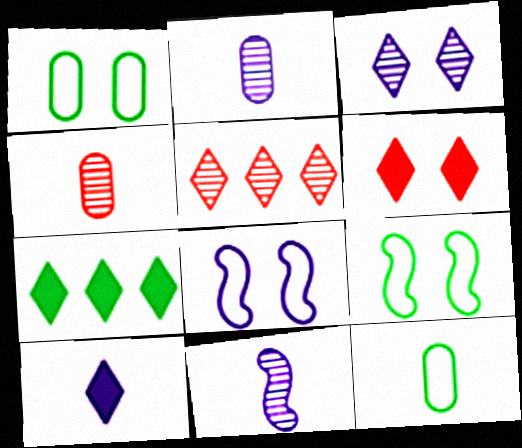[[4, 7, 8], 
[6, 7, 10]]